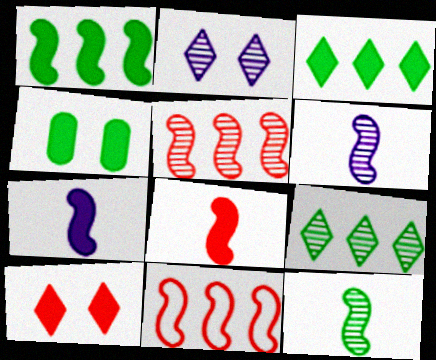[]